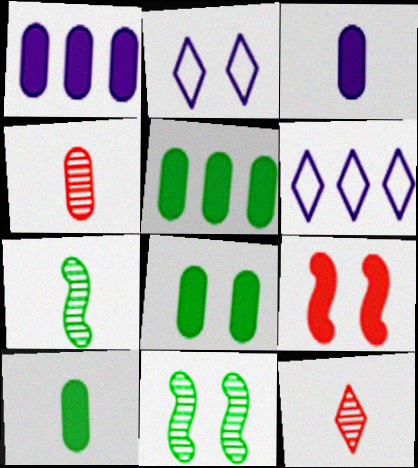[[5, 8, 10]]